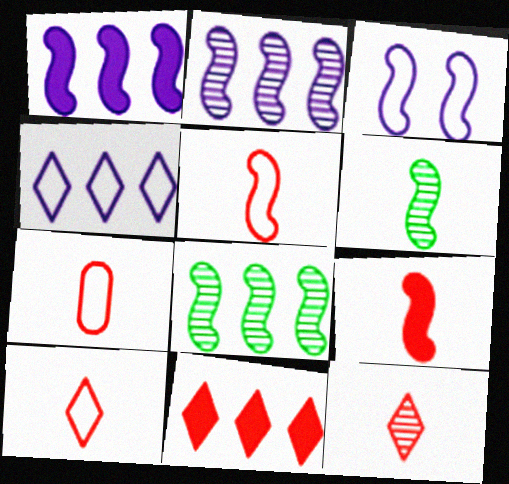[[3, 8, 9], 
[5, 7, 10], 
[7, 9, 12]]